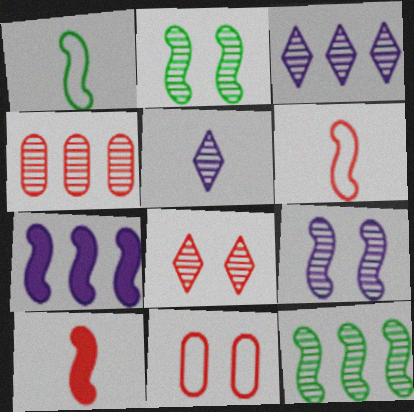[[2, 4, 5], 
[2, 6, 7], 
[3, 4, 12]]